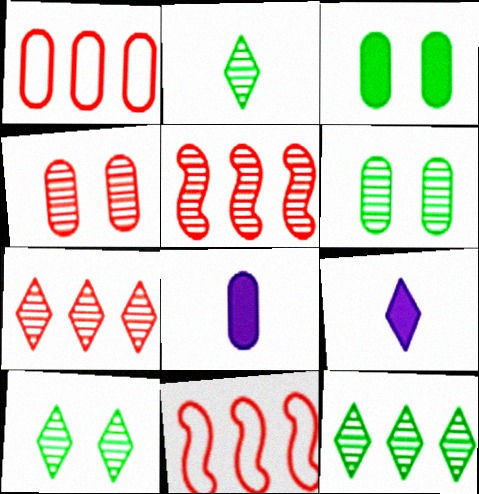[[1, 6, 8], 
[2, 10, 12], 
[6, 9, 11], 
[8, 10, 11]]